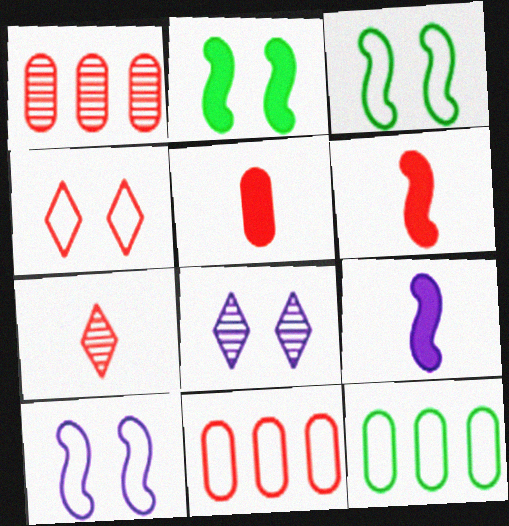[[1, 4, 6], 
[6, 8, 12]]